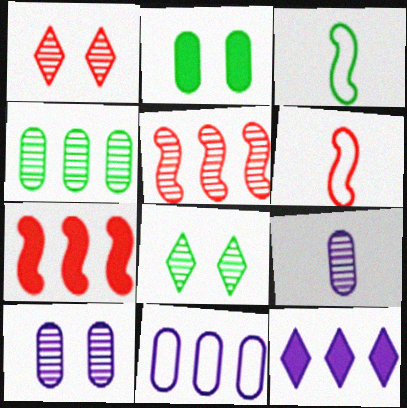[[5, 8, 9]]